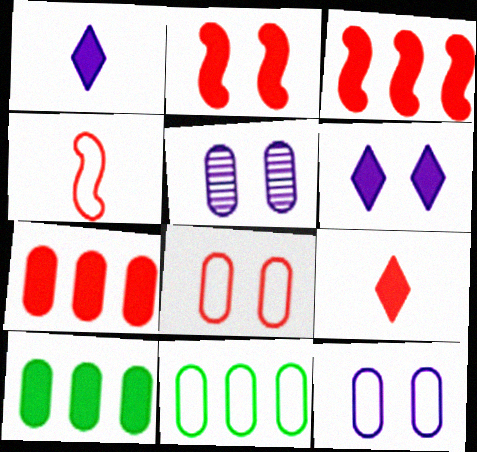[[1, 2, 10], 
[2, 7, 9]]